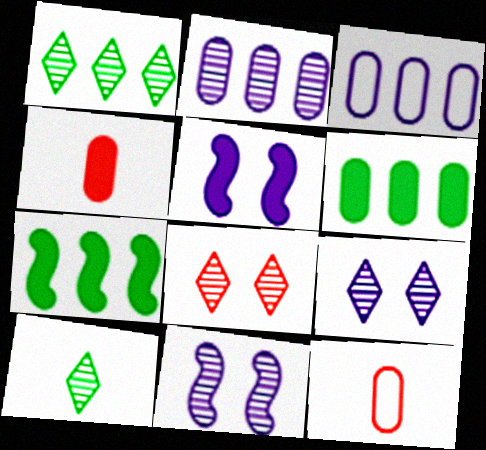[[1, 5, 12], 
[7, 9, 12]]